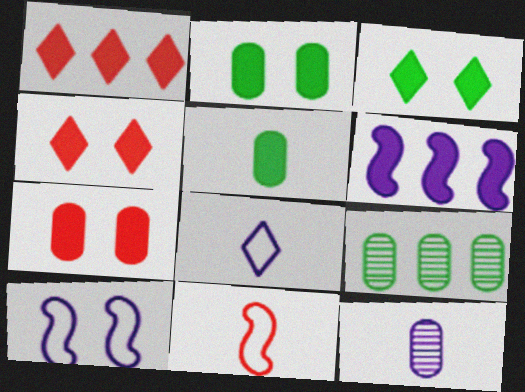[[4, 5, 6]]